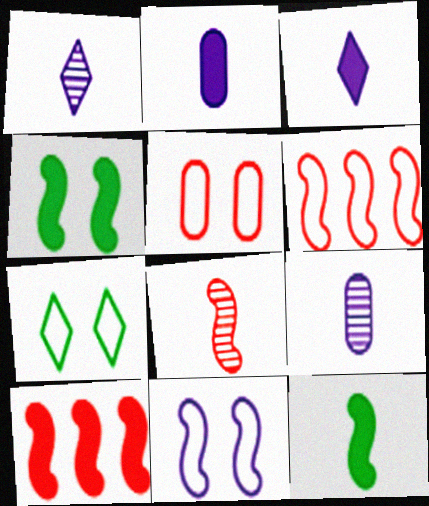[[5, 7, 11], 
[7, 9, 10]]